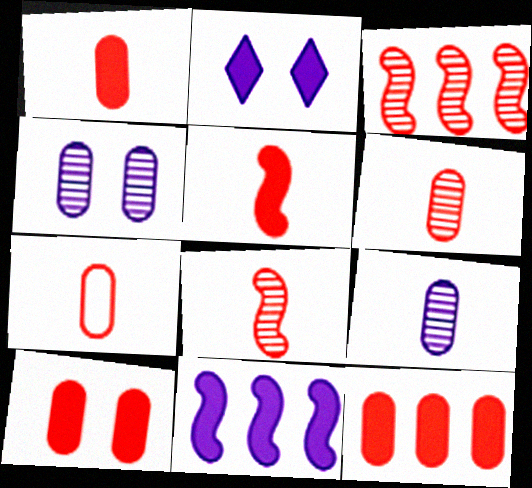[[1, 6, 7], 
[1, 10, 12]]